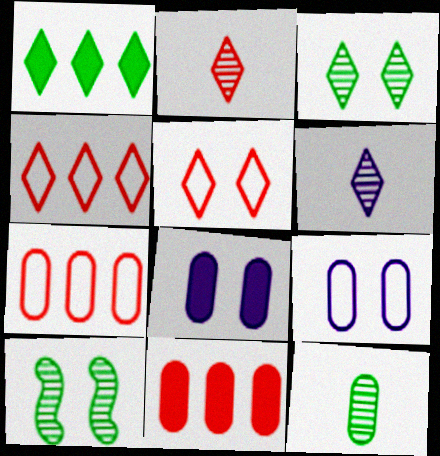[[1, 5, 6], 
[5, 8, 10], 
[7, 8, 12], 
[9, 11, 12]]